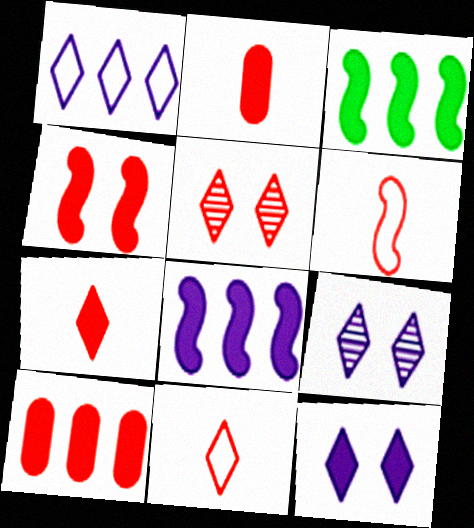[[2, 3, 12], 
[4, 7, 10], 
[5, 6, 10]]